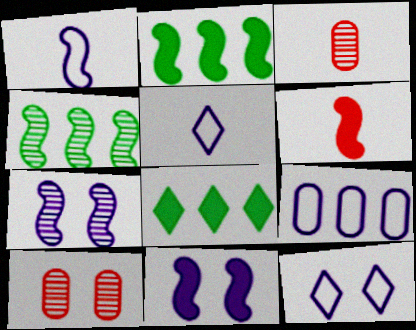[[1, 8, 10], 
[1, 9, 12], 
[2, 3, 12], 
[2, 5, 10], 
[2, 6, 11]]